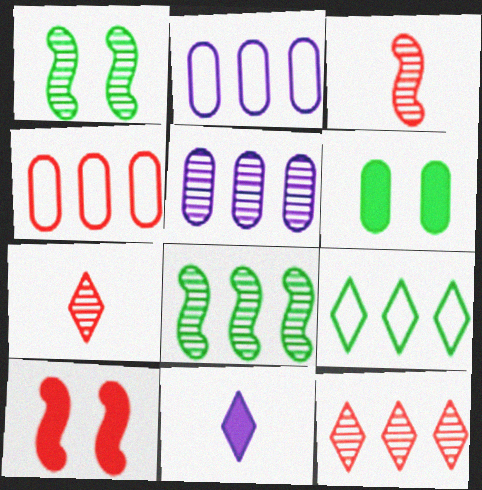[[1, 4, 11], 
[1, 5, 7], 
[4, 7, 10], 
[5, 8, 12]]